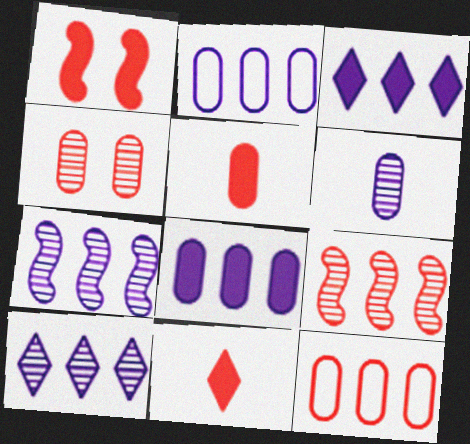[[2, 3, 7], 
[4, 5, 12]]